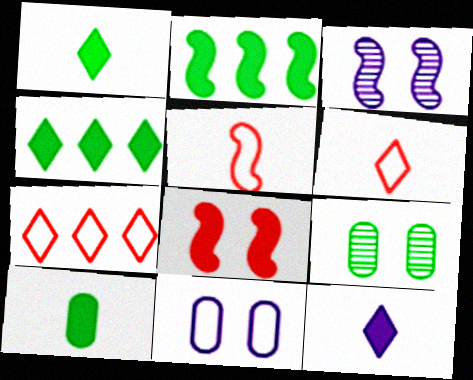[[2, 3, 5], 
[3, 7, 10]]